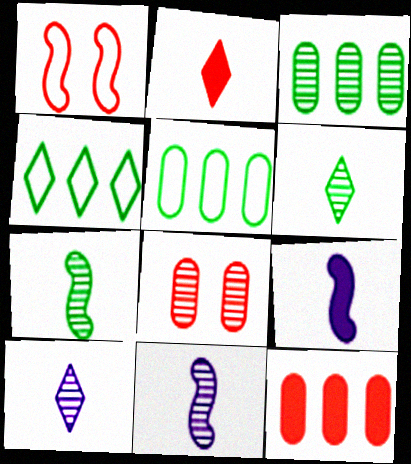[[4, 8, 9]]